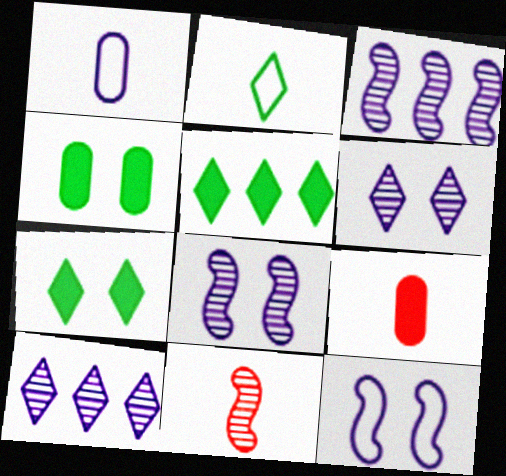[]